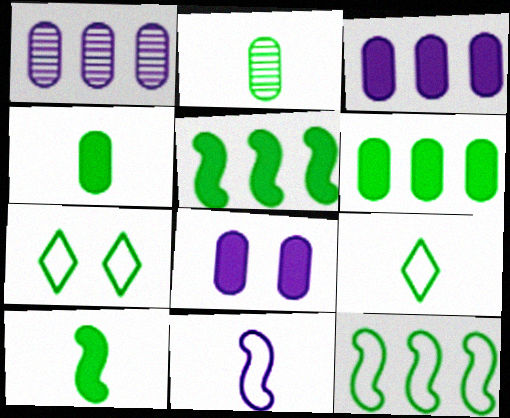[[2, 5, 7], 
[2, 9, 10]]